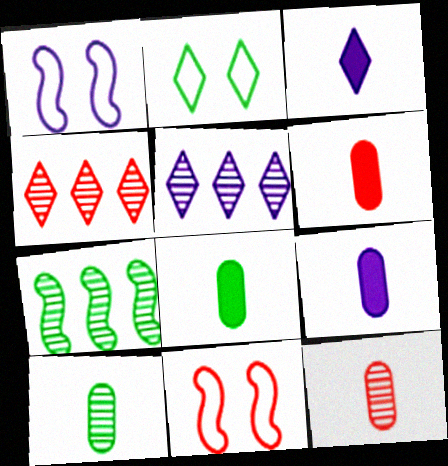[[1, 4, 8], 
[1, 5, 9], 
[2, 3, 4], 
[2, 7, 8], 
[4, 6, 11], 
[5, 8, 11], 
[6, 8, 9]]